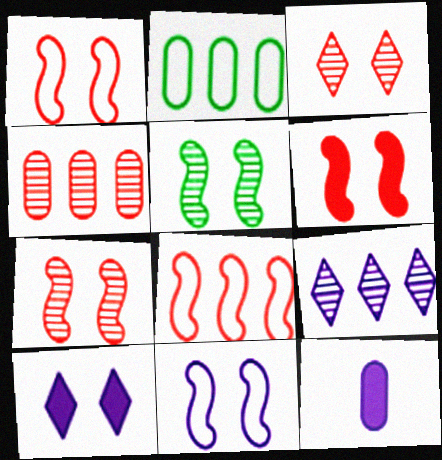[[1, 6, 7], 
[5, 6, 11], 
[9, 11, 12]]